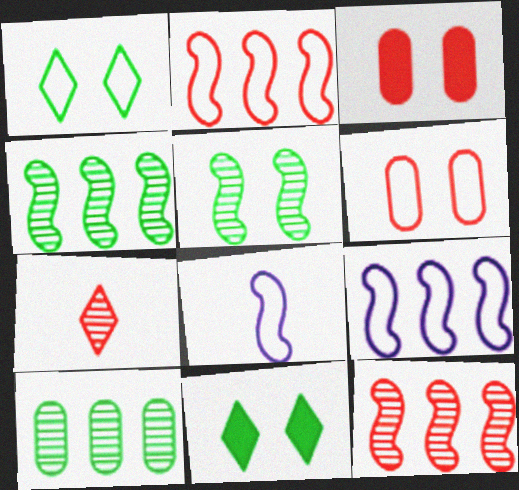[[2, 3, 7]]